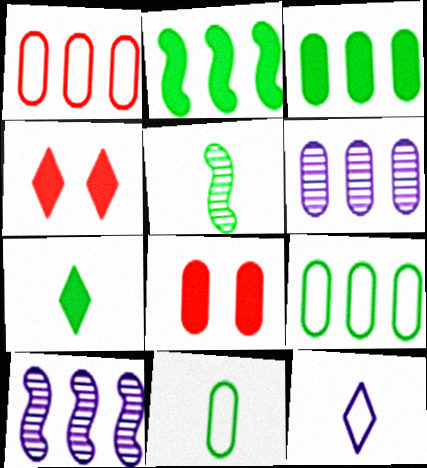[[1, 3, 6], 
[4, 10, 11], 
[5, 7, 11], 
[6, 8, 11]]